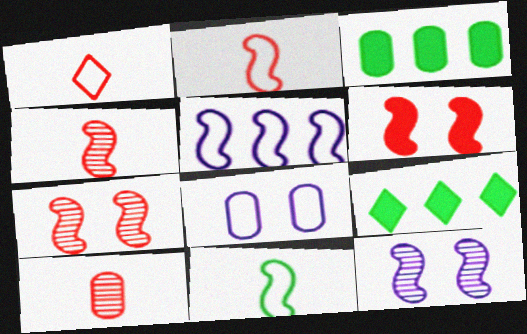[[1, 3, 12], 
[3, 8, 10], 
[4, 8, 9]]